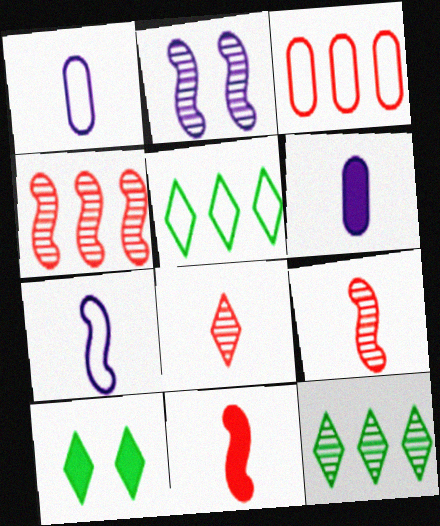[[1, 4, 10]]